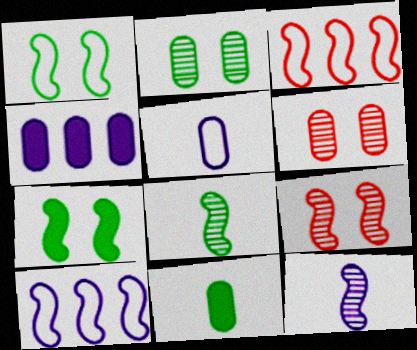[[3, 7, 12]]